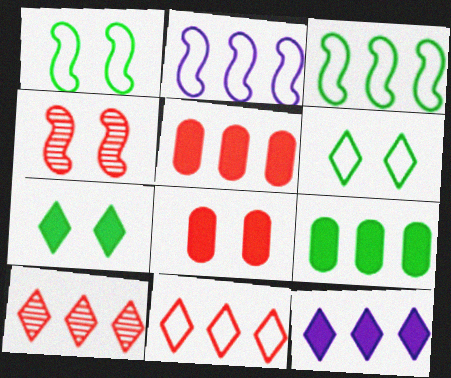[[2, 9, 10]]